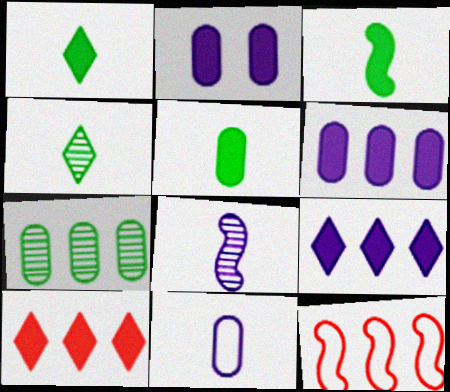[[1, 3, 5], 
[2, 3, 10], 
[2, 4, 12], 
[7, 9, 12]]